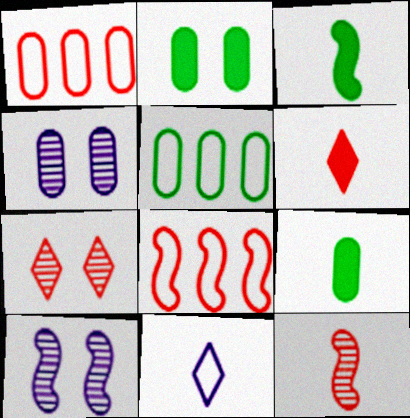[[1, 4, 9], 
[3, 8, 10], 
[5, 6, 10], 
[9, 11, 12]]